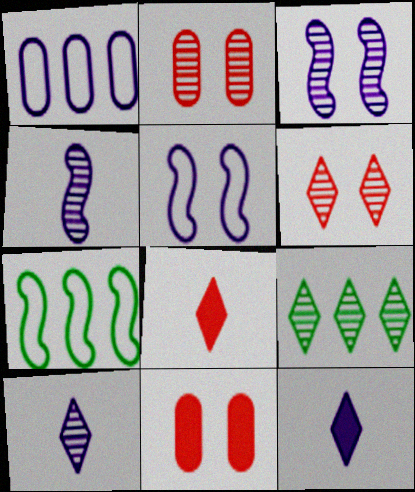[[1, 3, 12], 
[2, 4, 9], 
[2, 7, 12], 
[6, 9, 10], 
[7, 10, 11]]